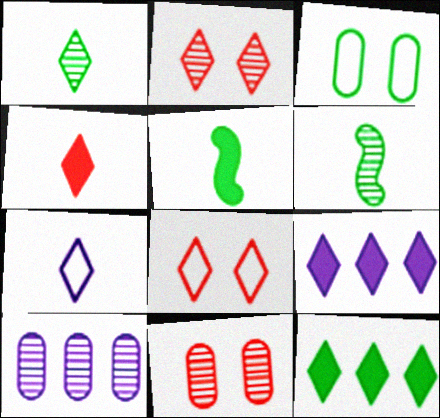[[1, 4, 7], 
[1, 8, 9], 
[2, 6, 10], 
[2, 7, 12], 
[3, 6, 12], 
[5, 8, 10]]